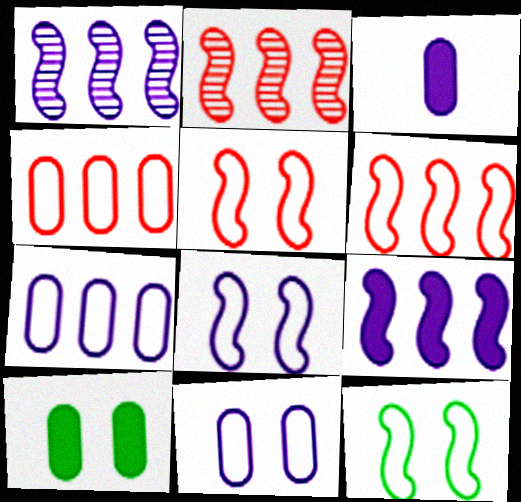[[5, 8, 12]]